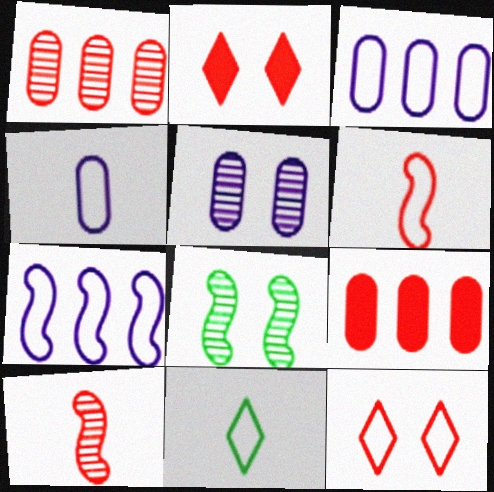[[1, 2, 6], 
[4, 6, 11], 
[9, 10, 12]]